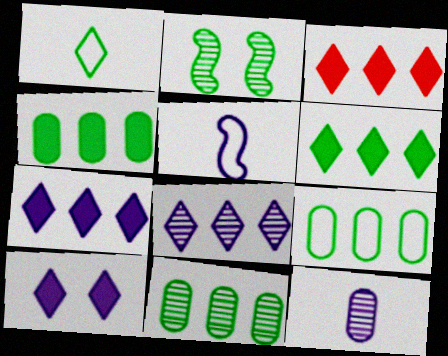[[1, 2, 4], 
[3, 6, 7], 
[4, 9, 11]]